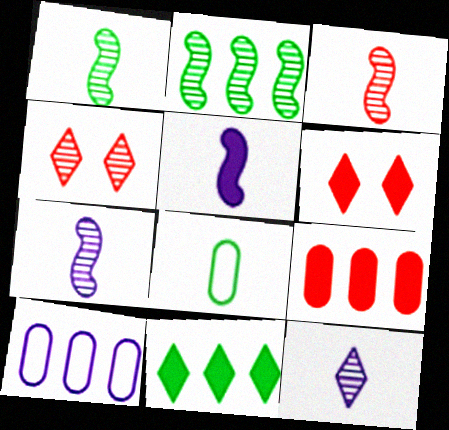[[1, 3, 7], 
[1, 6, 10]]